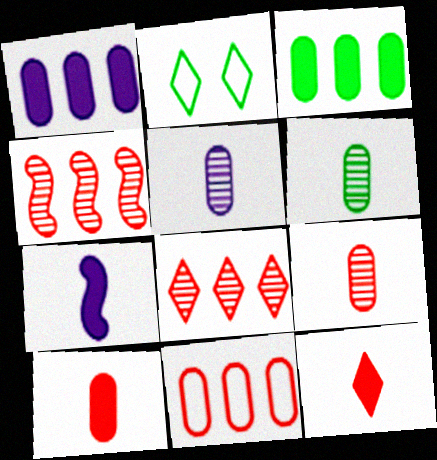[[5, 6, 9]]